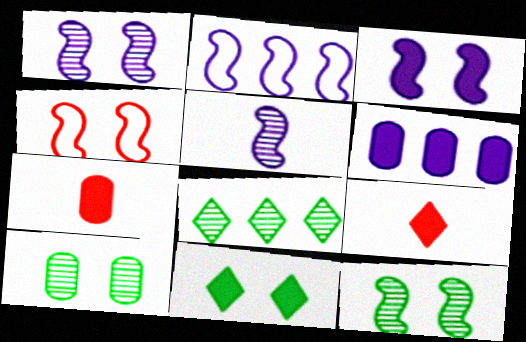[[2, 3, 5], 
[2, 9, 10], 
[3, 4, 12]]